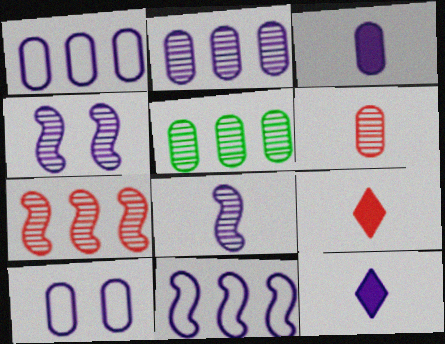[[1, 4, 12], 
[2, 3, 10]]